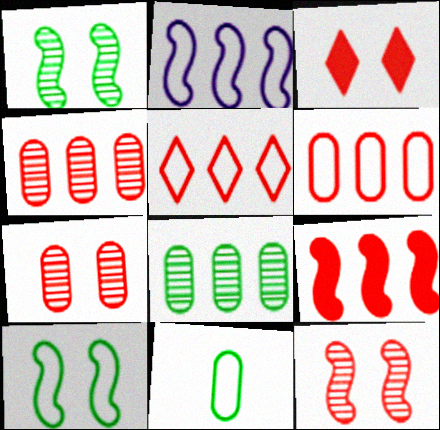[[4, 5, 9]]